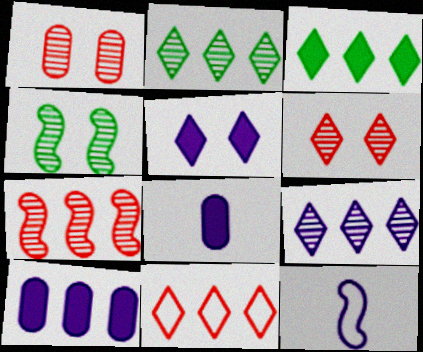[[1, 3, 12], 
[3, 9, 11], 
[4, 8, 11]]